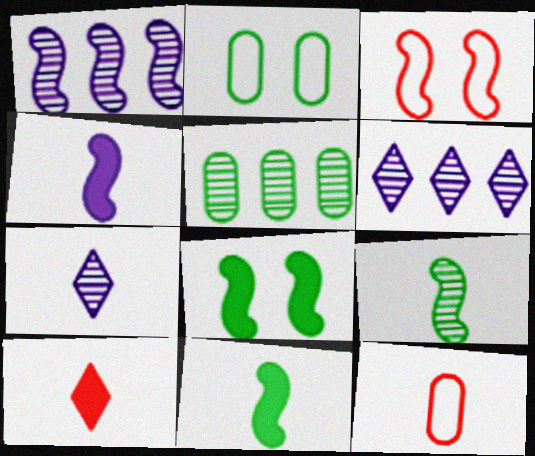[[1, 2, 10], 
[1, 3, 11], 
[6, 8, 12], 
[7, 11, 12]]